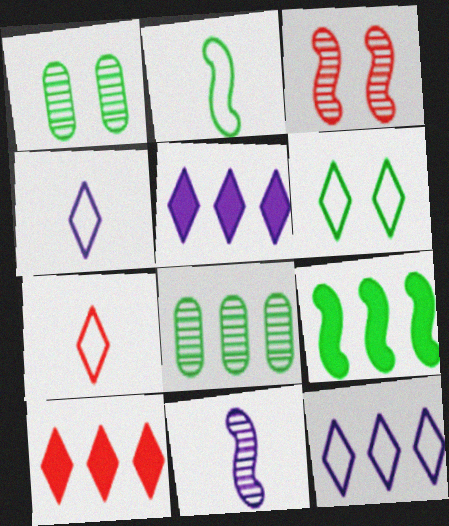[[6, 7, 12]]